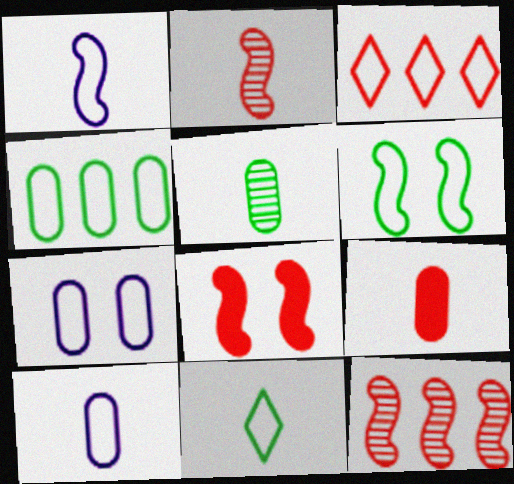[[3, 6, 10], 
[4, 6, 11], 
[5, 9, 10]]